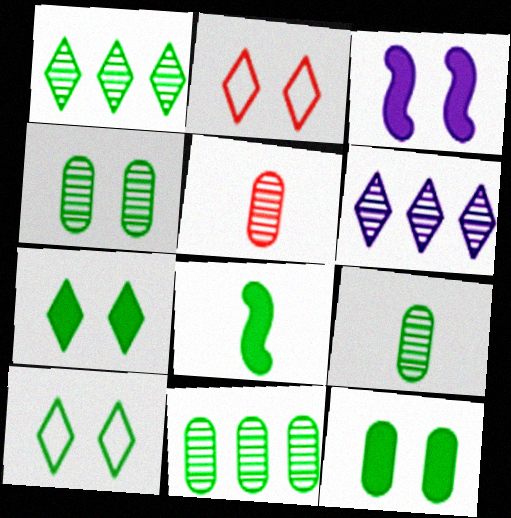[[2, 3, 4], 
[4, 9, 11], 
[8, 10, 11]]